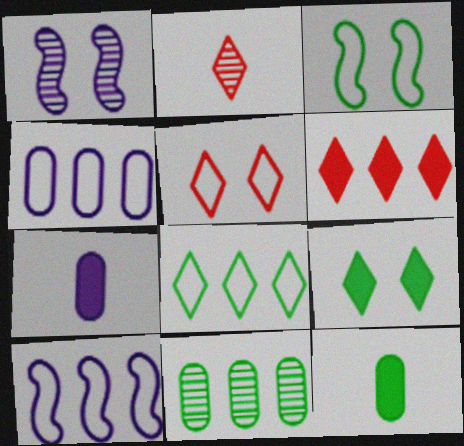[[1, 2, 11], 
[2, 5, 6], 
[6, 10, 11]]